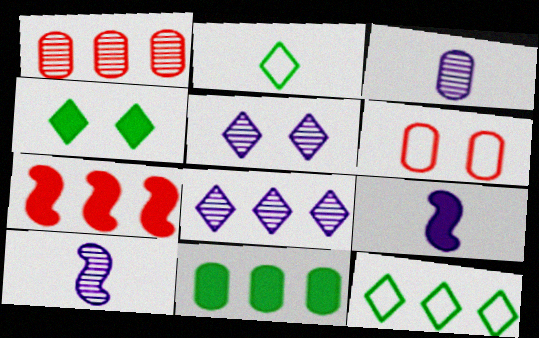[[3, 6, 11]]